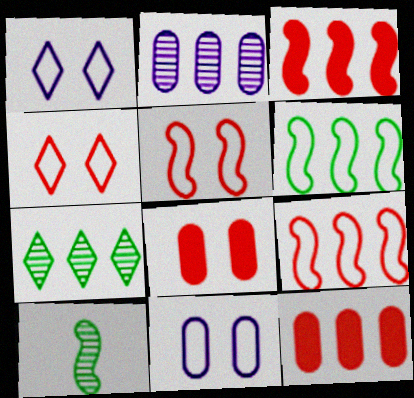[[1, 10, 12]]